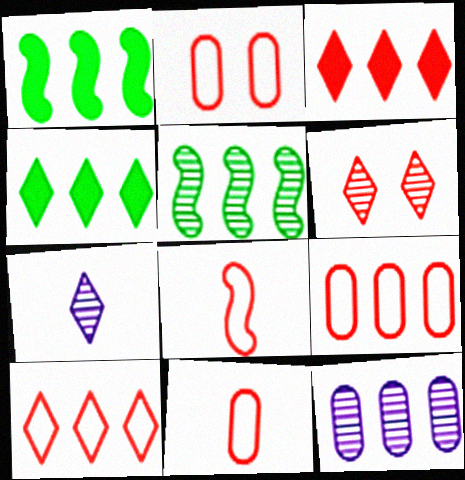[[1, 2, 7], 
[1, 10, 12], 
[2, 8, 10], 
[2, 9, 11]]